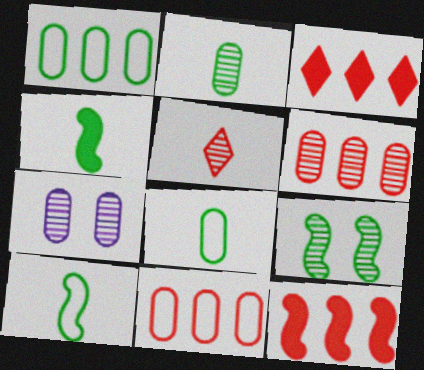[[2, 6, 7], 
[3, 7, 10]]